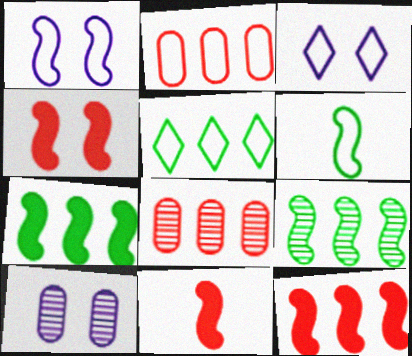[[1, 9, 11], 
[2, 3, 6], 
[4, 11, 12], 
[5, 10, 11]]